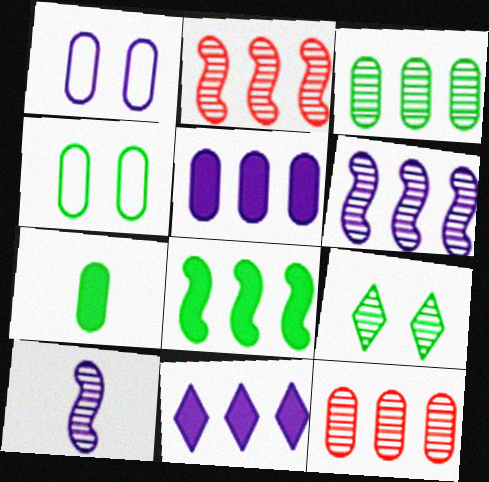[[1, 7, 12], 
[1, 10, 11], 
[3, 4, 7], 
[9, 10, 12]]